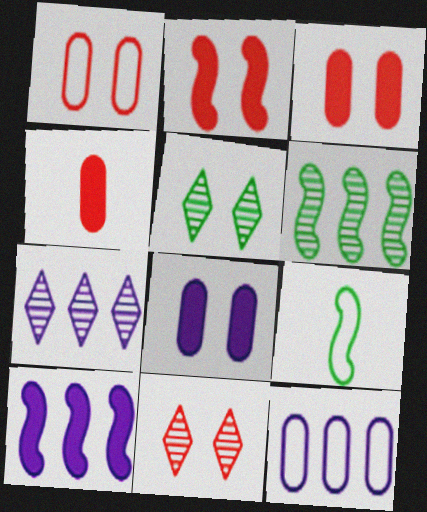[[1, 2, 11], 
[3, 7, 9], 
[7, 10, 12]]